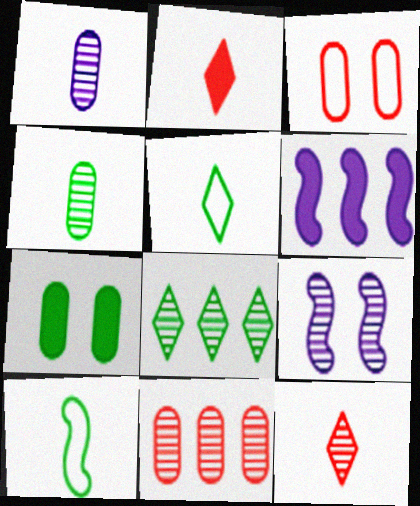[[1, 2, 10], 
[2, 6, 7], 
[7, 8, 10]]